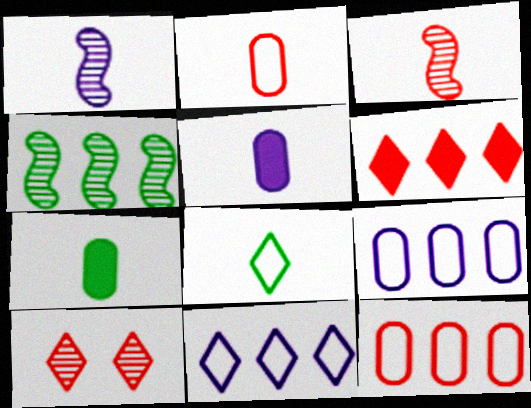[[3, 5, 8], 
[4, 6, 9]]